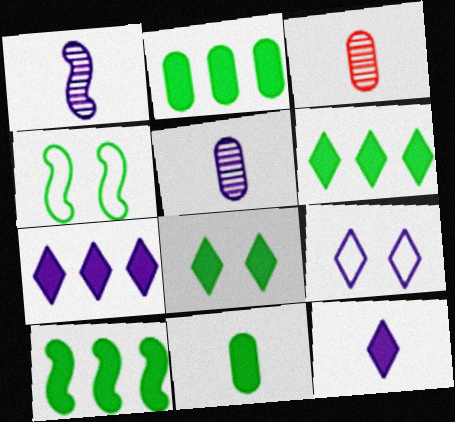[[2, 6, 10], 
[3, 4, 7], 
[3, 9, 10], 
[8, 10, 11]]